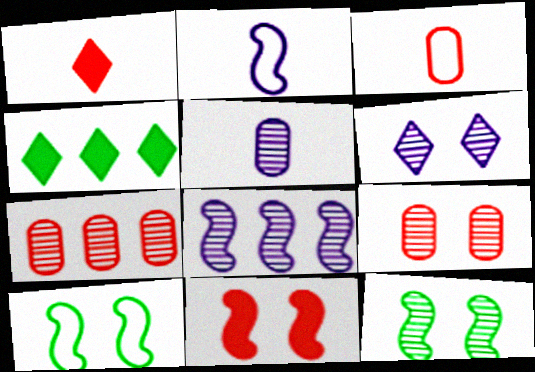[[2, 4, 9], 
[5, 6, 8], 
[6, 9, 12]]